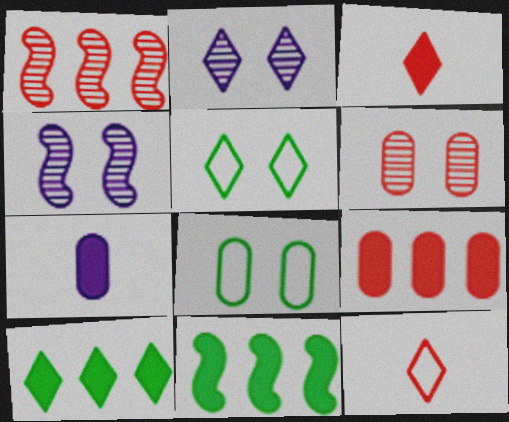[[1, 5, 7], 
[2, 10, 12]]